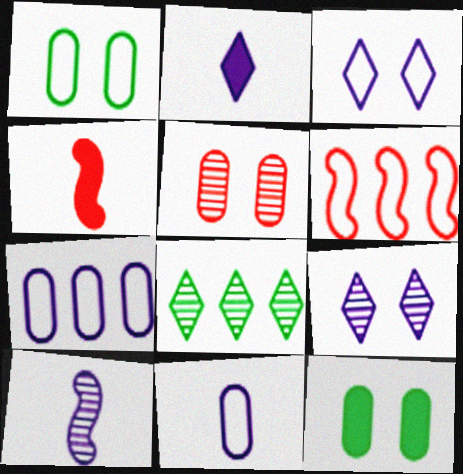[[2, 10, 11], 
[5, 8, 10]]